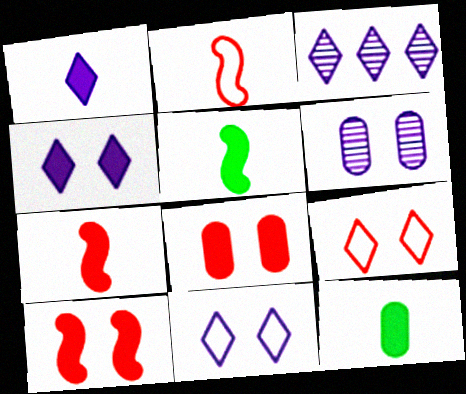[[1, 3, 11], 
[1, 7, 12]]